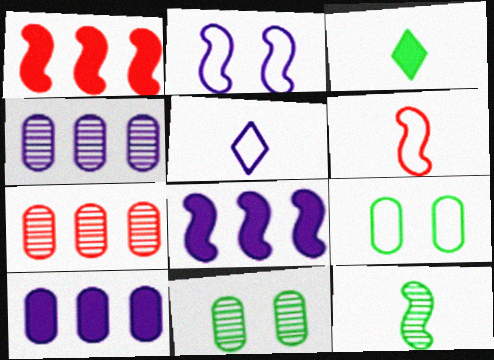[[1, 2, 12], 
[1, 5, 11], 
[2, 3, 7]]